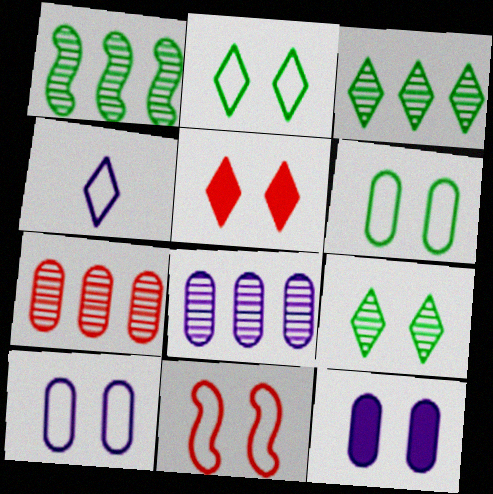[[2, 10, 11], 
[3, 4, 5], 
[9, 11, 12]]